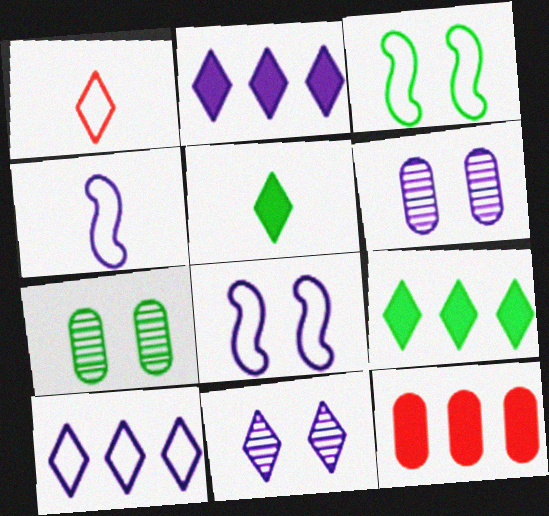[[1, 9, 11], 
[2, 4, 6]]